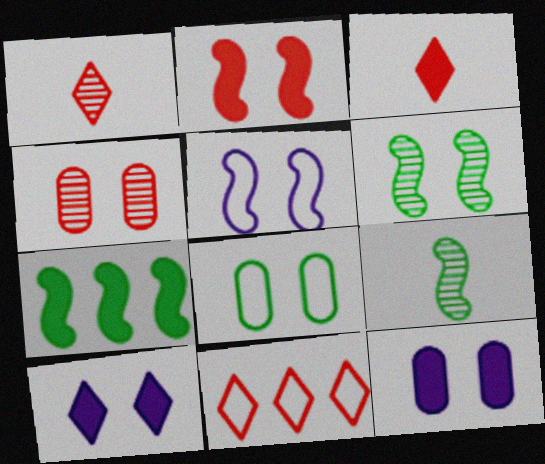[[2, 5, 6], 
[3, 7, 12], 
[4, 8, 12], 
[9, 11, 12]]